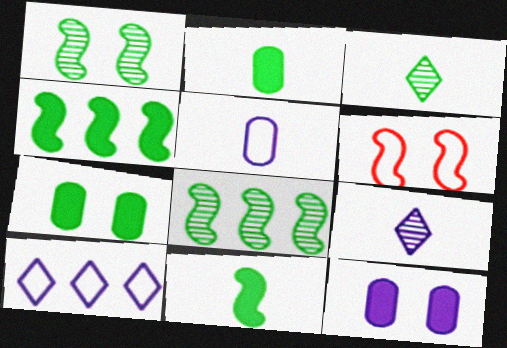[]